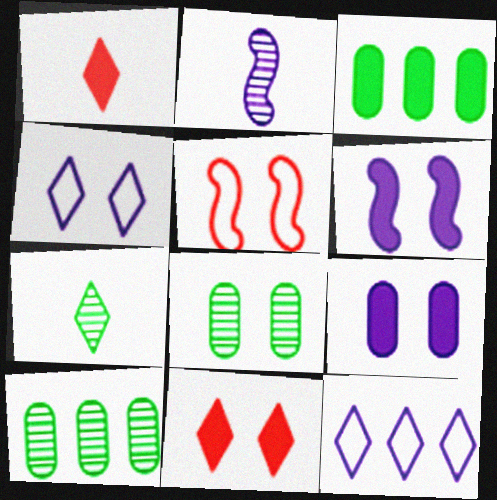[[1, 3, 6], 
[2, 9, 12], 
[7, 11, 12]]